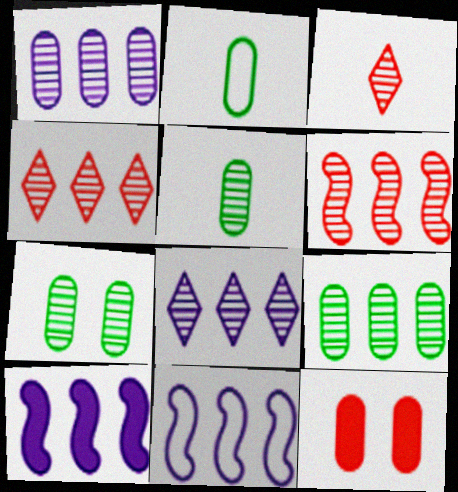[[1, 2, 12], 
[5, 7, 9], 
[6, 8, 9]]